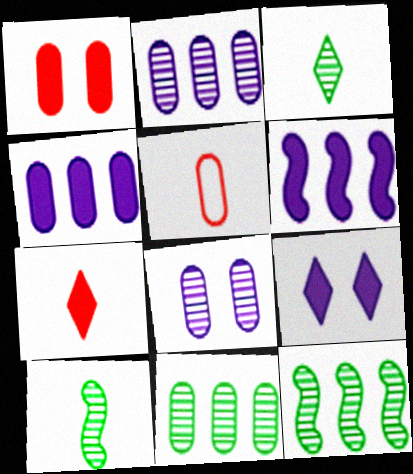[[5, 9, 12]]